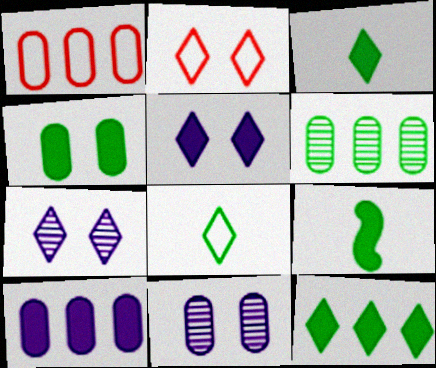[[1, 6, 10], 
[1, 7, 9], 
[4, 9, 12]]